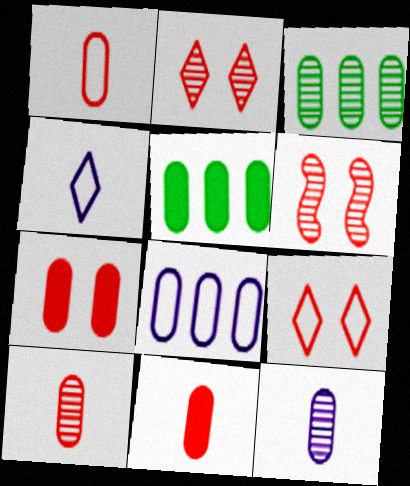[[1, 10, 11], 
[4, 5, 6], 
[6, 7, 9]]